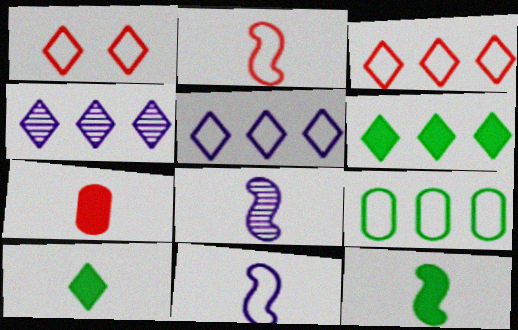[[1, 4, 10], 
[1, 9, 11], 
[2, 8, 12], 
[3, 4, 6]]